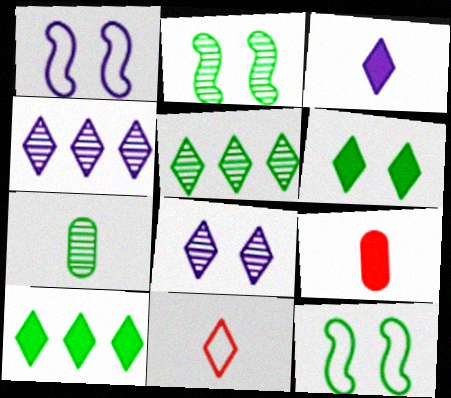[[1, 5, 9], 
[2, 5, 7], 
[4, 6, 11], 
[4, 9, 12], 
[7, 10, 12], 
[8, 10, 11]]